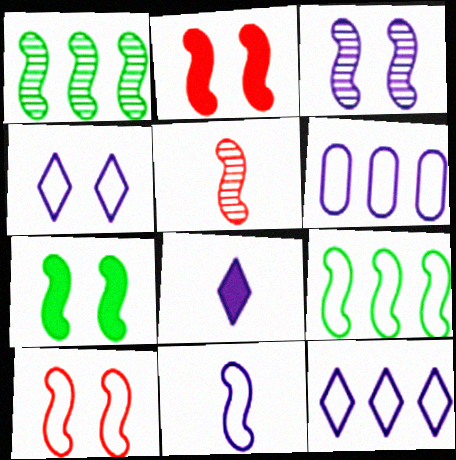[[1, 2, 11], 
[1, 3, 5], 
[3, 6, 8], 
[3, 7, 10], 
[4, 6, 11], 
[9, 10, 11]]